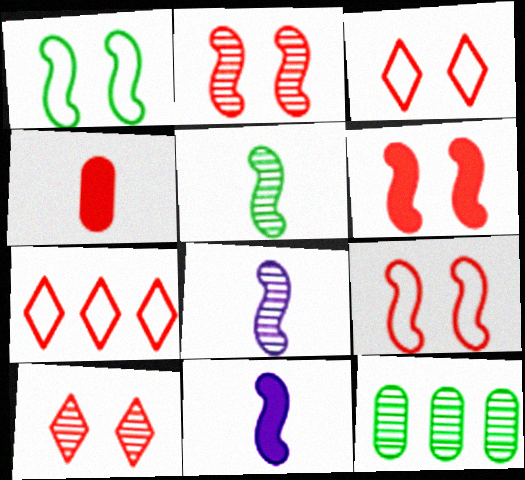[[2, 4, 7], 
[2, 6, 9], 
[3, 11, 12], 
[8, 10, 12]]